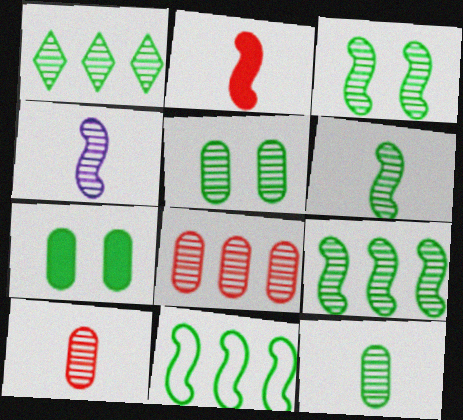[[1, 3, 12], 
[1, 5, 6], 
[3, 6, 9]]